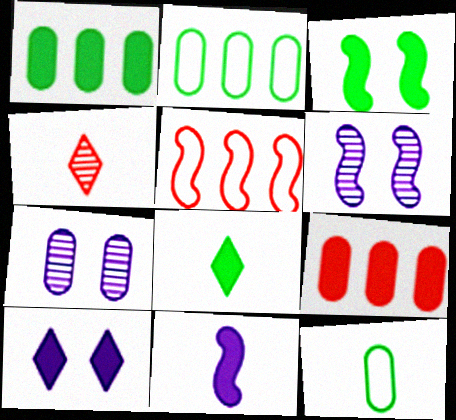[[1, 3, 8], 
[4, 11, 12], 
[5, 7, 8], 
[7, 9, 12]]